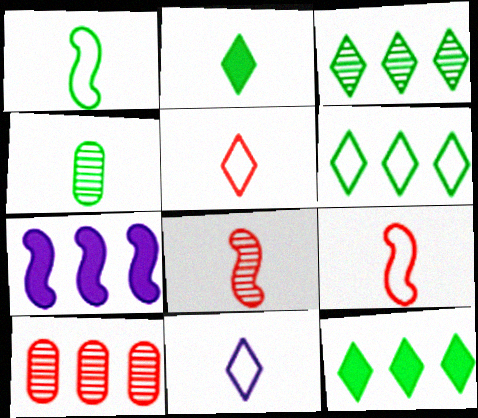[[1, 2, 4], 
[3, 6, 12], 
[6, 7, 10]]